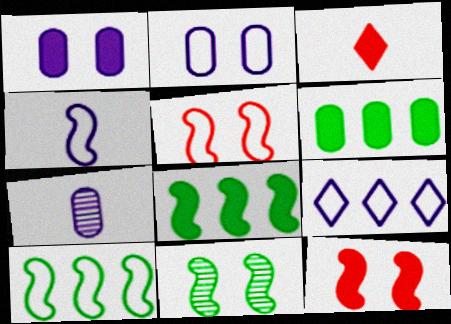[[1, 3, 8], 
[2, 4, 9], 
[4, 5, 10]]